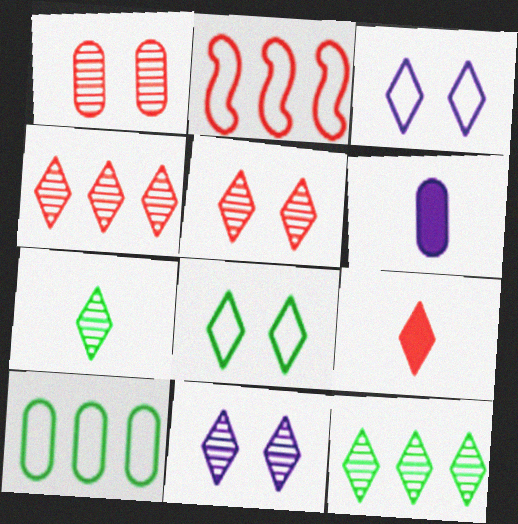[[1, 2, 9], 
[1, 6, 10], 
[3, 9, 12], 
[4, 7, 11]]